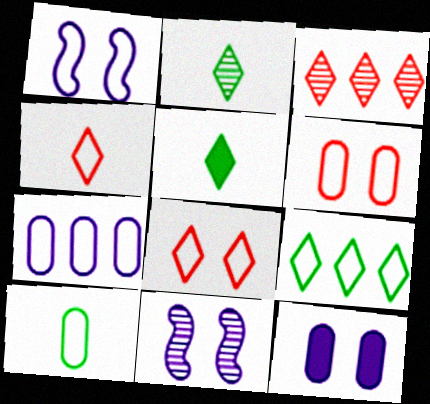[[6, 7, 10]]